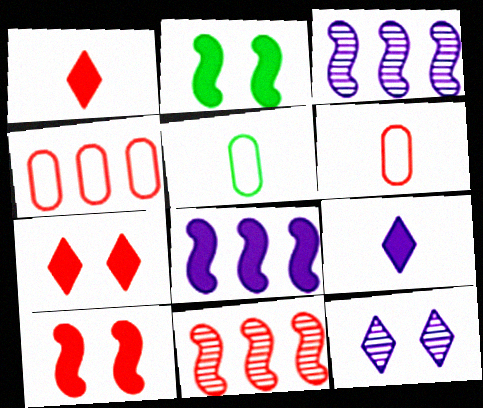[[3, 5, 7], 
[6, 7, 11]]